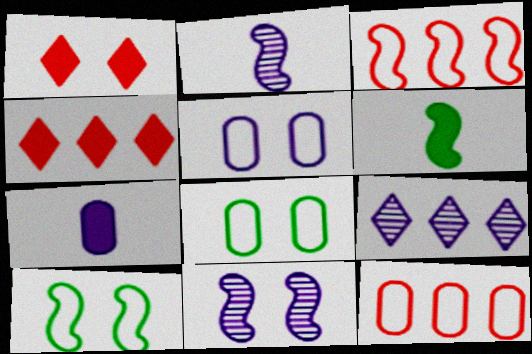[[1, 8, 11], 
[2, 4, 8], 
[3, 6, 11]]